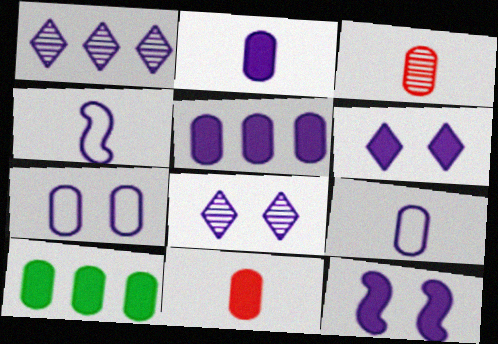[[1, 9, 12], 
[3, 7, 10], 
[4, 5, 8], 
[7, 8, 12]]